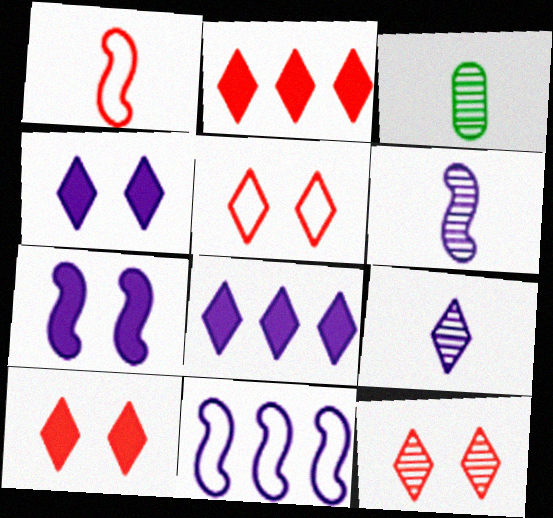[[3, 10, 11], 
[5, 10, 12], 
[6, 7, 11]]